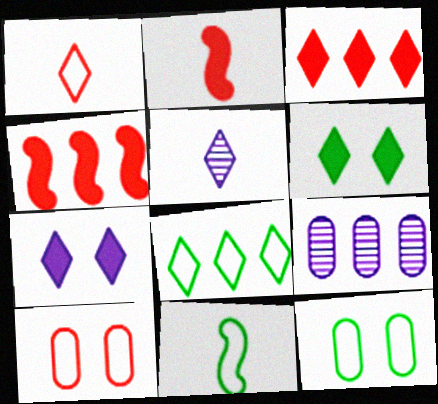[[4, 5, 12], 
[4, 8, 9], 
[8, 11, 12]]